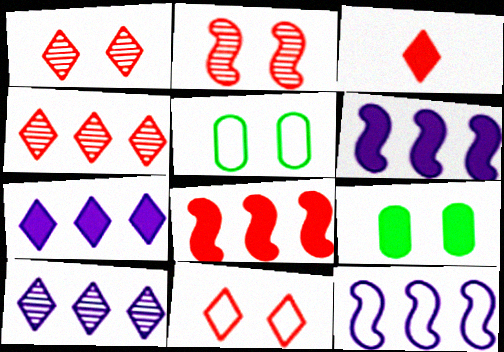[[3, 4, 11], 
[3, 6, 9]]